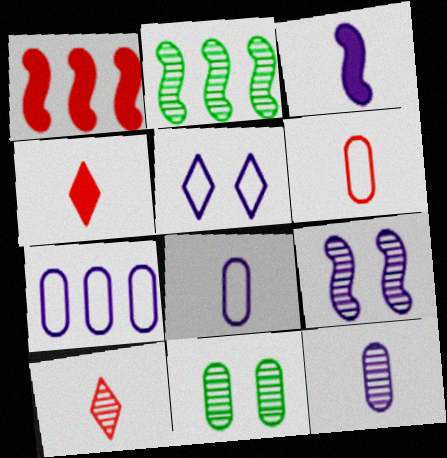[]